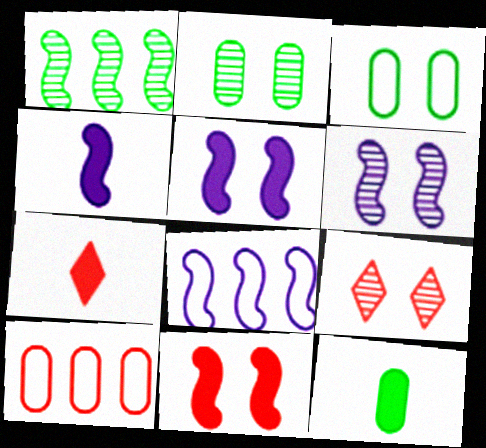[[2, 6, 9], 
[2, 7, 8], 
[3, 5, 9], 
[4, 6, 8], 
[4, 7, 12], 
[8, 9, 12]]